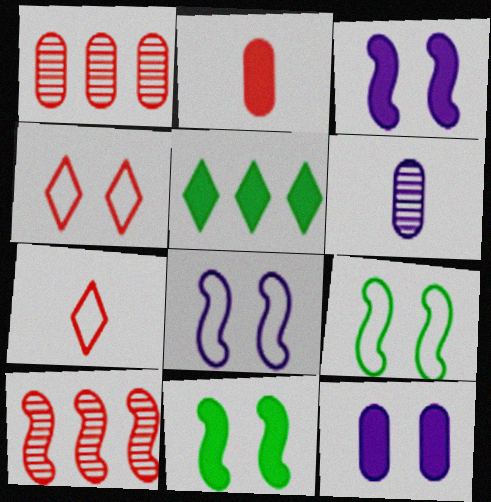[[2, 3, 5], 
[2, 4, 10]]